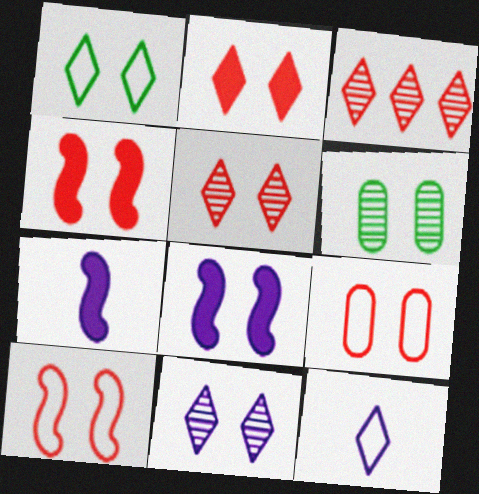[[1, 2, 11], 
[4, 5, 9]]